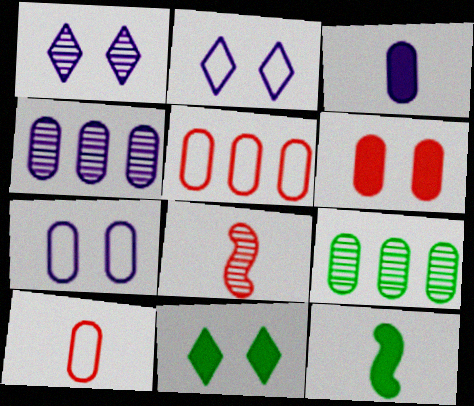[[1, 5, 12], 
[1, 8, 9], 
[3, 4, 7]]